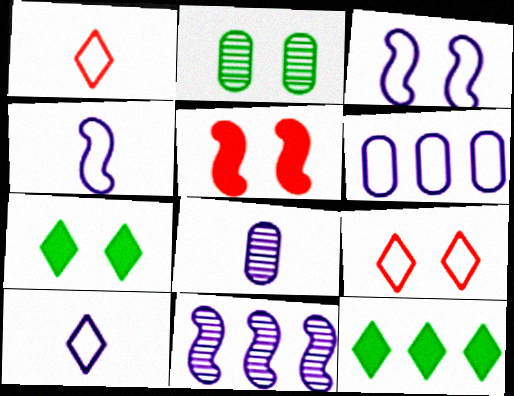[[3, 6, 10]]